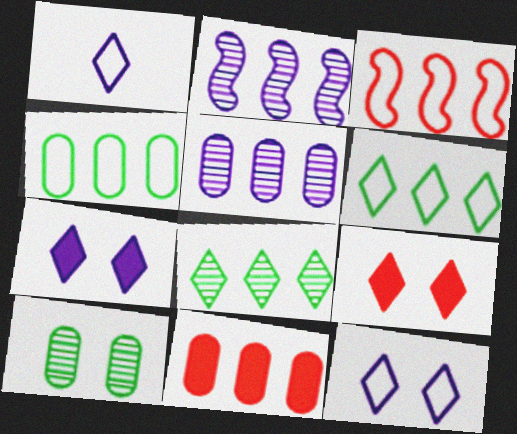[[1, 8, 9], 
[2, 6, 11], 
[4, 5, 11]]